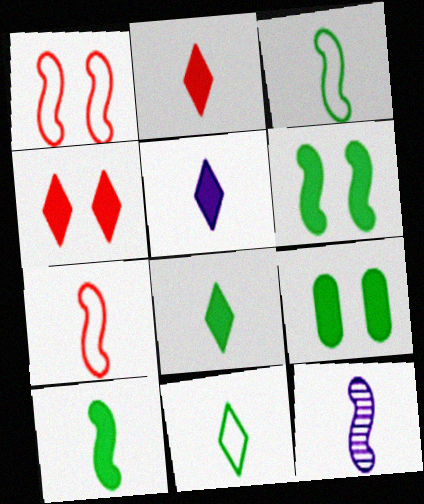[[2, 5, 8], 
[7, 10, 12]]